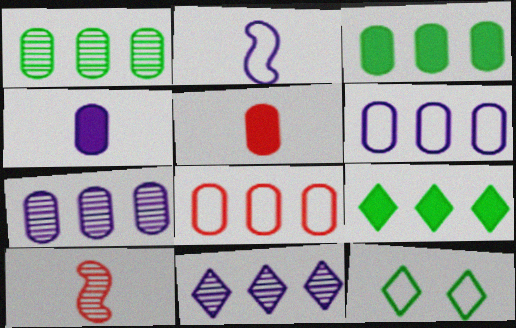[[2, 8, 12], 
[3, 7, 8]]